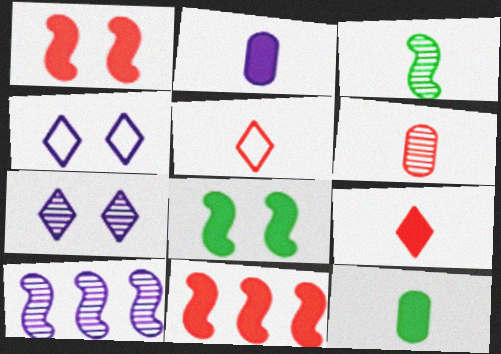[[2, 3, 5], 
[2, 4, 10]]